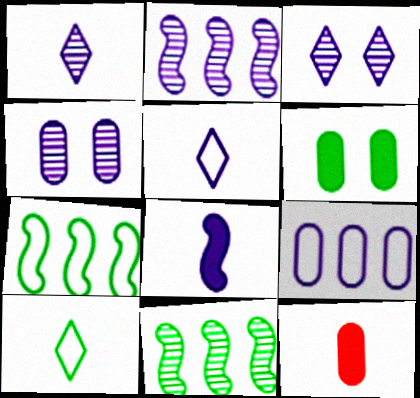[[1, 2, 4], 
[3, 7, 12], 
[3, 8, 9], 
[6, 10, 11]]